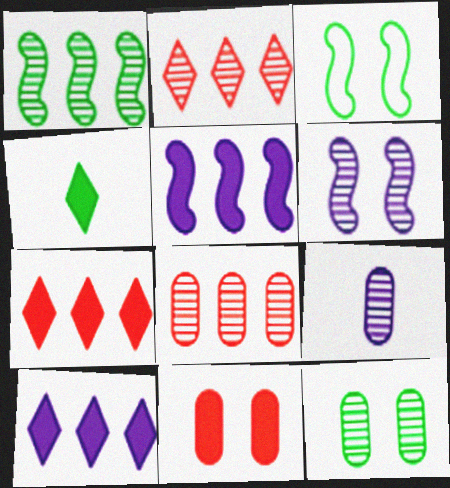[[3, 7, 9], 
[4, 5, 11], 
[8, 9, 12]]